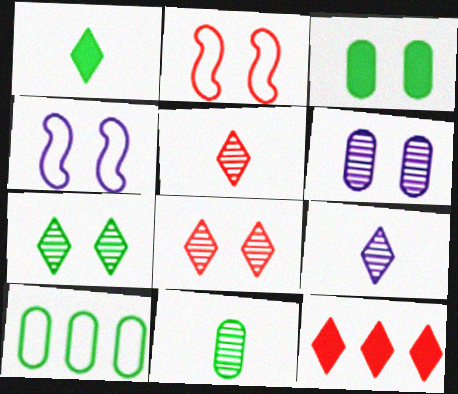[[3, 4, 8], 
[3, 10, 11], 
[4, 11, 12]]